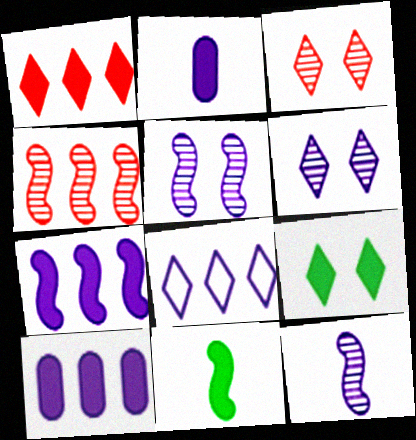[[2, 5, 8]]